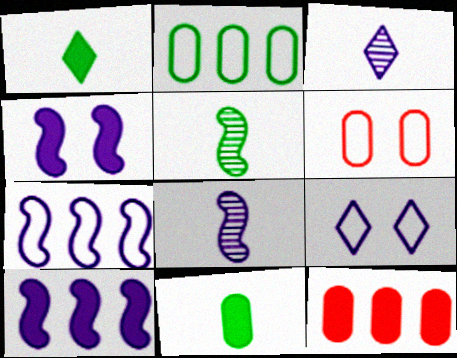[[1, 4, 12], 
[4, 7, 8], 
[5, 9, 12]]